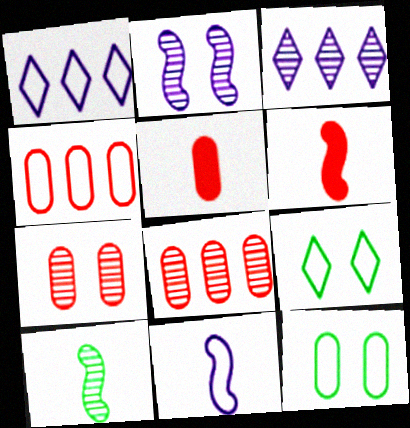[[3, 6, 12], 
[3, 7, 10], 
[4, 5, 7], 
[4, 9, 11], 
[6, 10, 11]]